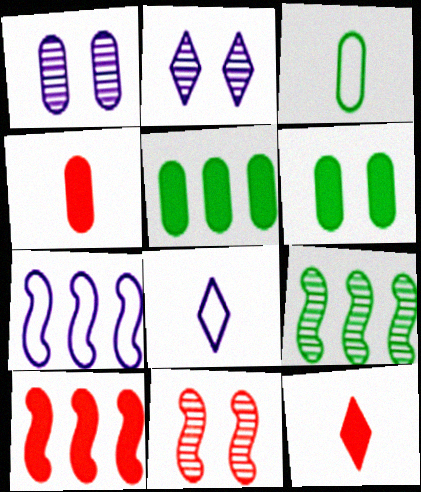[[2, 3, 10], 
[5, 8, 11], 
[7, 9, 10]]